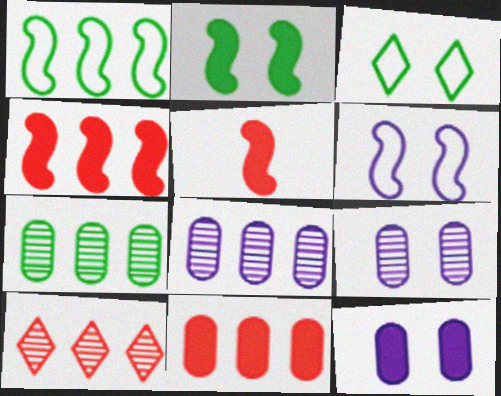[[3, 5, 8]]